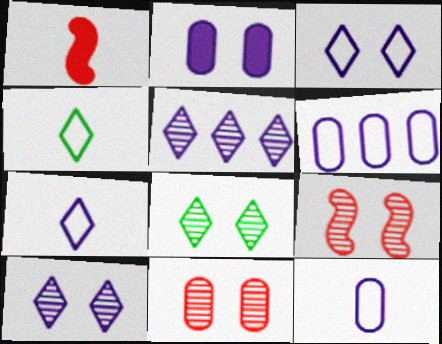[[1, 6, 8]]